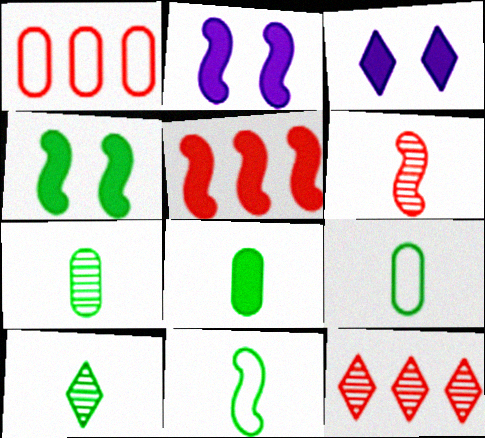[[1, 2, 10], 
[1, 5, 12], 
[2, 9, 12], 
[3, 5, 8], 
[7, 8, 9], 
[8, 10, 11]]